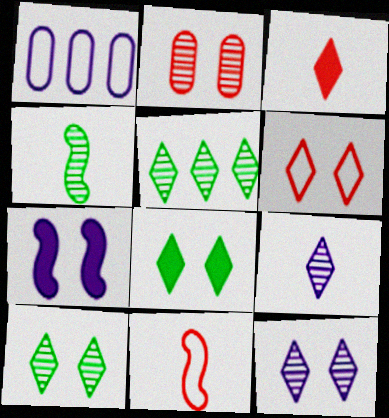[[1, 7, 9], 
[6, 8, 12]]